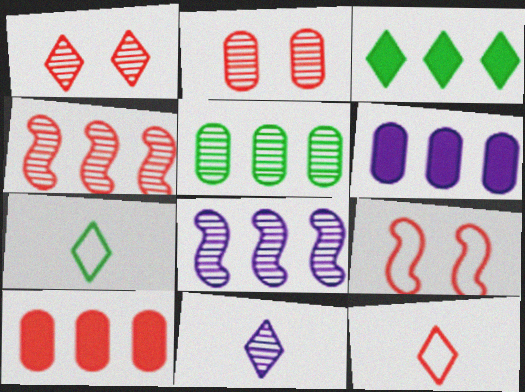[]